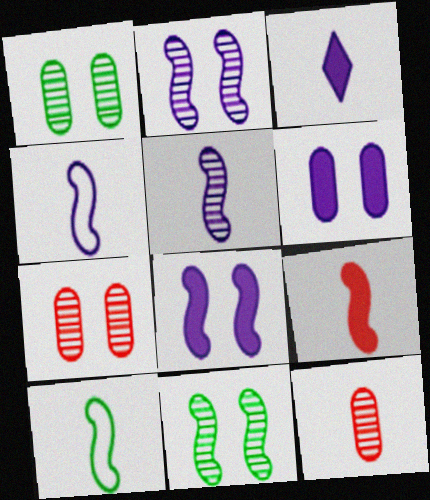[[3, 10, 12], 
[5, 9, 10]]